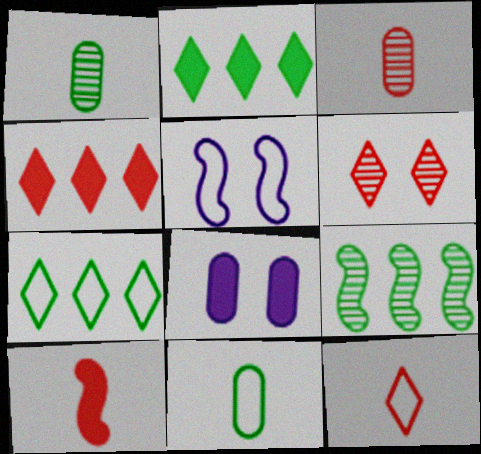[[1, 4, 5], 
[2, 3, 5], 
[2, 8, 10], 
[3, 10, 12], 
[4, 6, 12], 
[5, 9, 10], 
[8, 9, 12]]